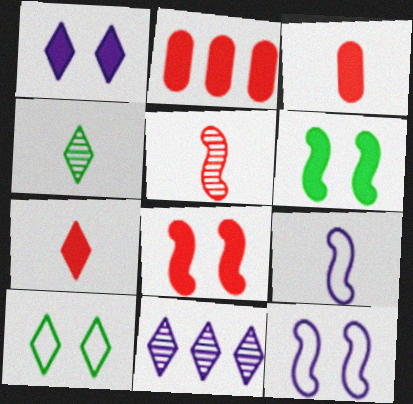[[2, 4, 12], 
[2, 7, 8], 
[3, 4, 9], 
[7, 10, 11]]